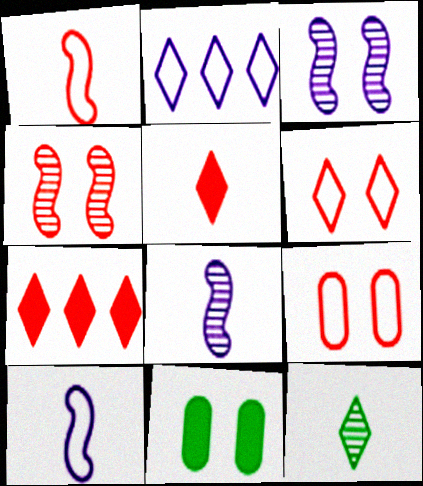[[3, 6, 11]]